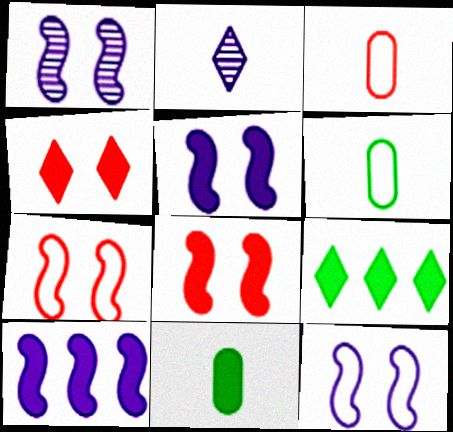[[1, 3, 9], 
[1, 5, 12], 
[4, 10, 11]]